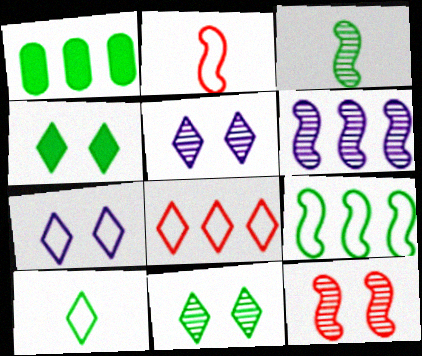[[1, 2, 5], 
[1, 6, 8], 
[3, 6, 12], 
[7, 8, 10]]